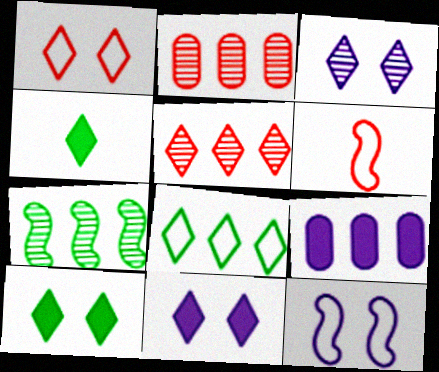[[1, 3, 10], 
[2, 4, 12]]